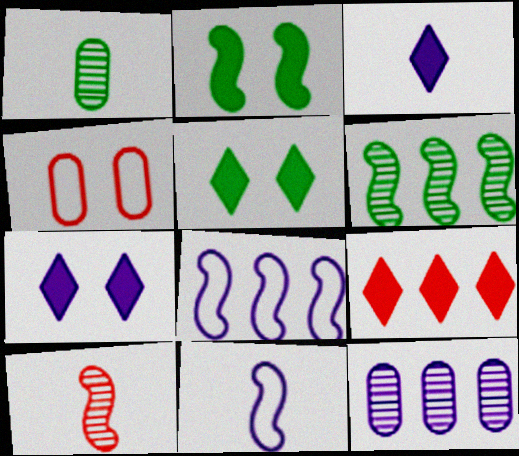[[2, 8, 10], 
[3, 4, 6], 
[3, 5, 9], 
[4, 9, 10], 
[7, 11, 12]]